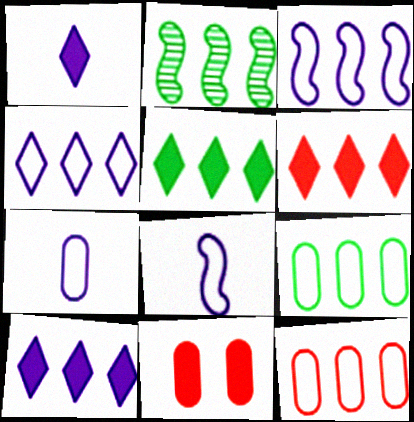[[2, 5, 9], 
[2, 10, 12], 
[5, 6, 10]]